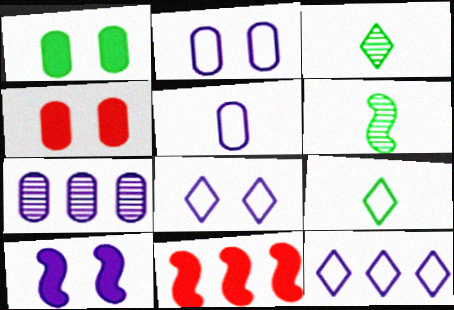[[2, 3, 11], 
[4, 6, 12]]